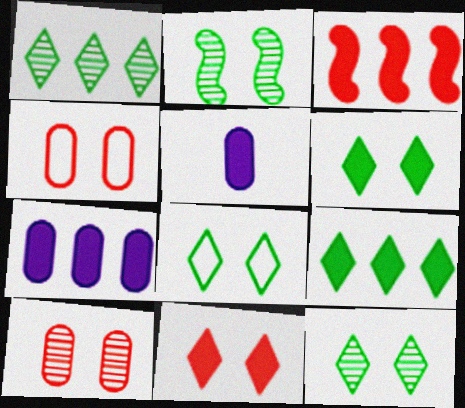[[3, 5, 6], 
[3, 7, 9], 
[6, 8, 12]]